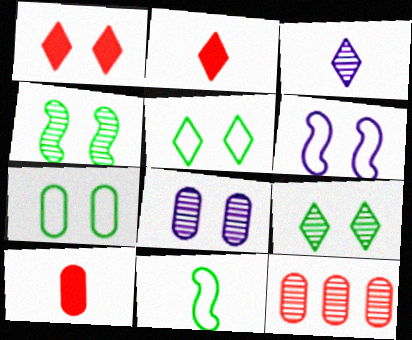[[3, 4, 12], 
[3, 10, 11]]